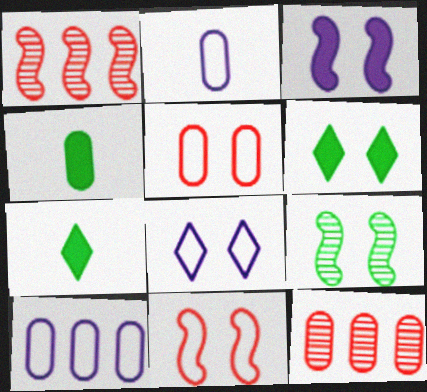[[1, 2, 6], 
[1, 4, 8], 
[3, 9, 11]]